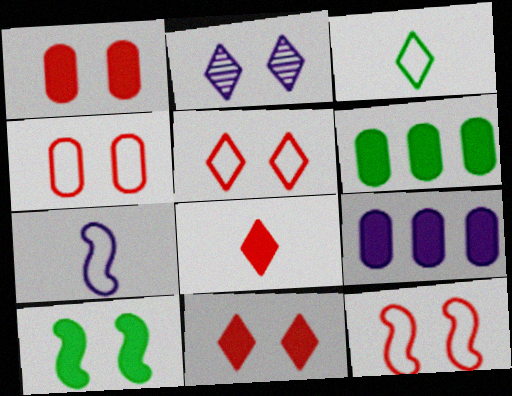[[2, 4, 10], 
[2, 7, 9], 
[4, 5, 12], 
[8, 9, 10]]